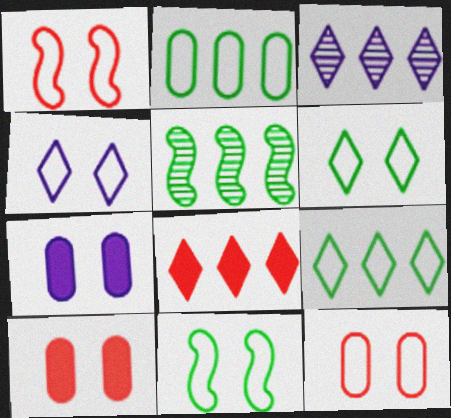[[3, 8, 9], 
[4, 11, 12]]